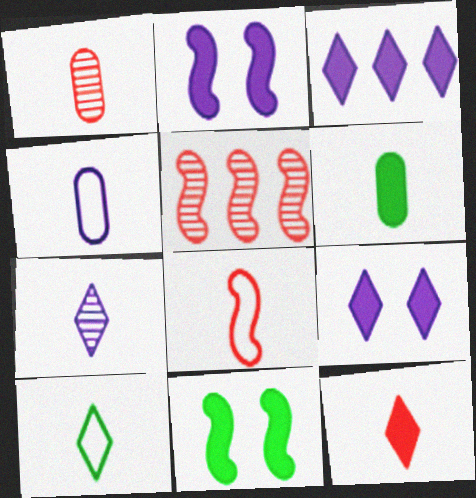[[1, 4, 6], 
[1, 8, 12], 
[4, 8, 10], 
[6, 7, 8], 
[7, 10, 12]]